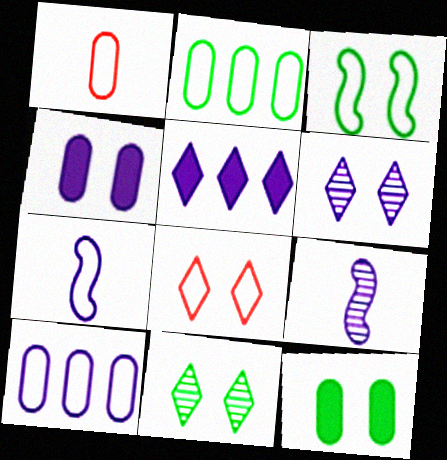[[2, 7, 8], 
[3, 11, 12]]